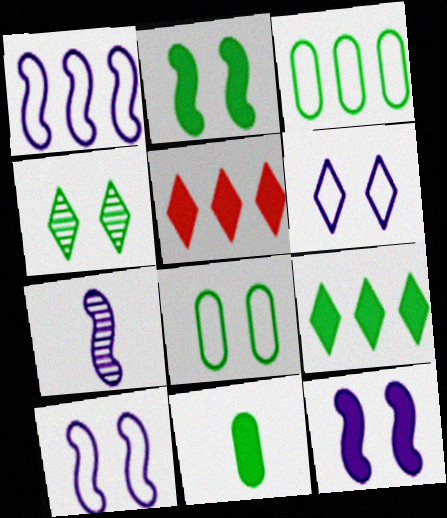[[1, 7, 12], 
[2, 4, 8], 
[2, 9, 11], 
[5, 7, 8], 
[5, 11, 12]]